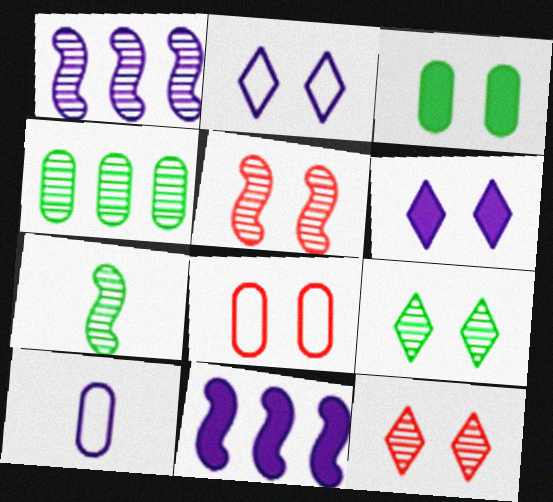[[1, 5, 7], 
[1, 6, 10], 
[2, 3, 5], 
[4, 7, 9]]